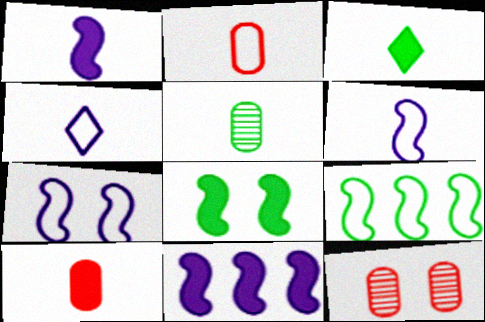[[1, 3, 10]]